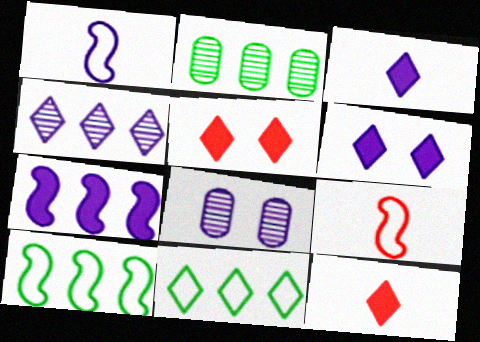[[1, 2, 5], 
[2, 6, 9], 
[8, 10, 12]]